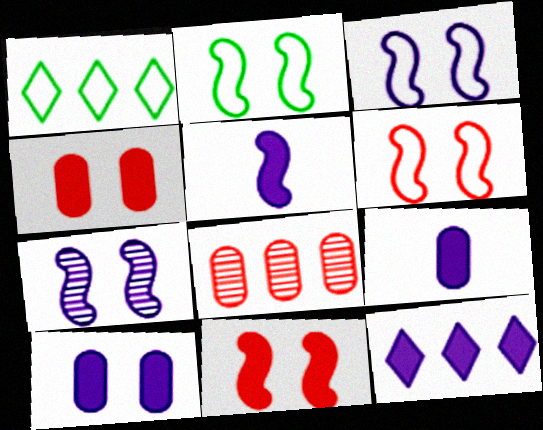[[2, 3, 6], 
[2, 7, 11], 
[5, 10, 12]]